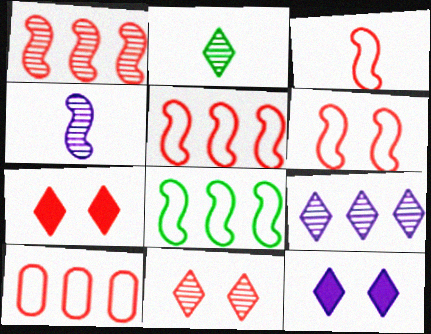[[2, 9, 11], 
[3, 5, 6]]